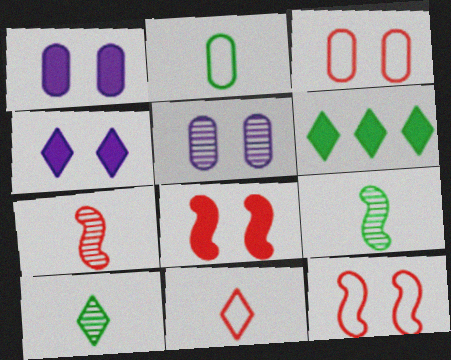[]